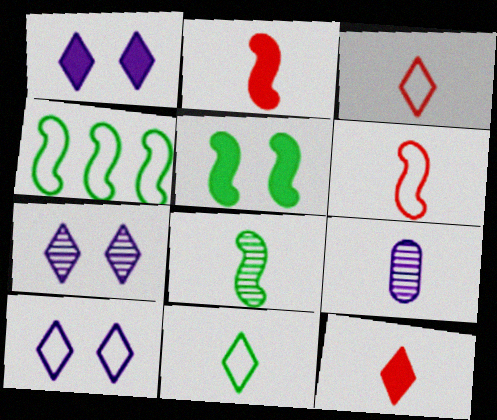[[1, 7, 10], 
[2, 9, 11], 
[4, 5, 8]]